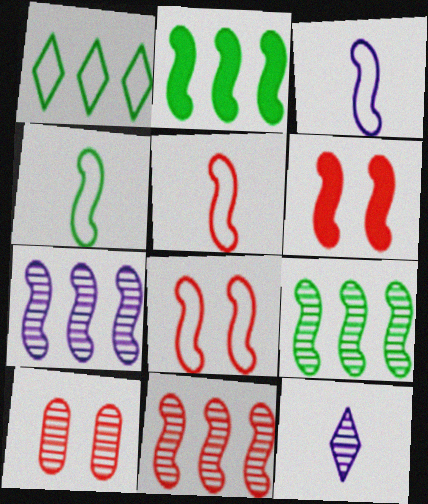[[3, 4, 5], 
[3, 6, 9], 
[4, 6, 7], 
[5, 6, 11], 
[7, 9, 11], 
[9, 10, 12]]